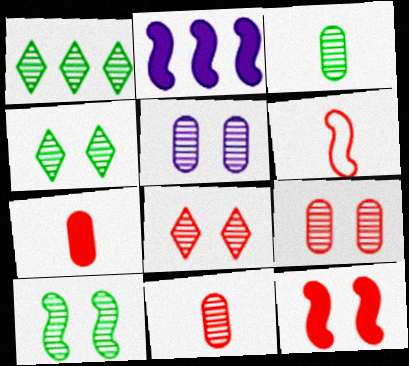[[1, 3, 10], 
[2, 6, 10], 
[5, 8, 10]]